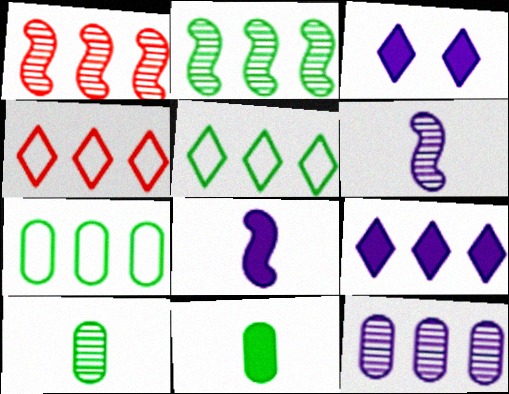[[1, 7, 9]]